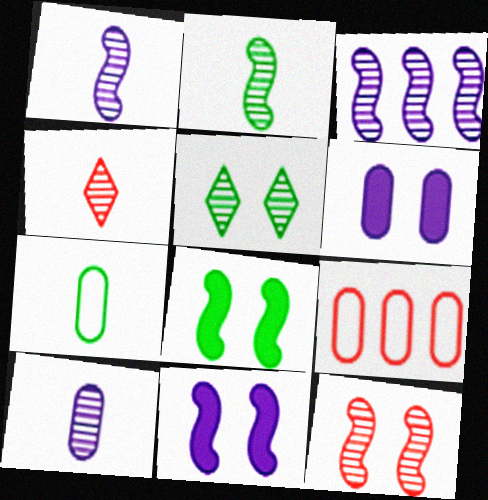[[2, 3, 12], 
[2, 4, 10]]